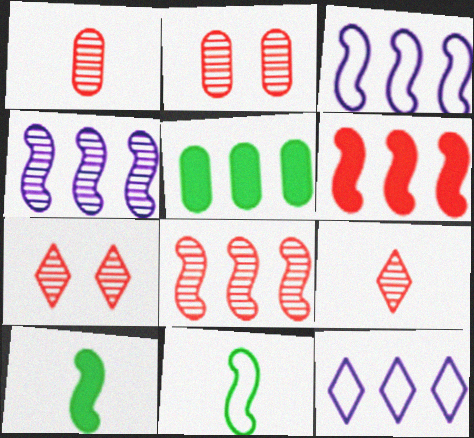[[1, 7, 8], 
[2, 8, 9], 
[2, 10, 12], 
[5, 8, 12]]